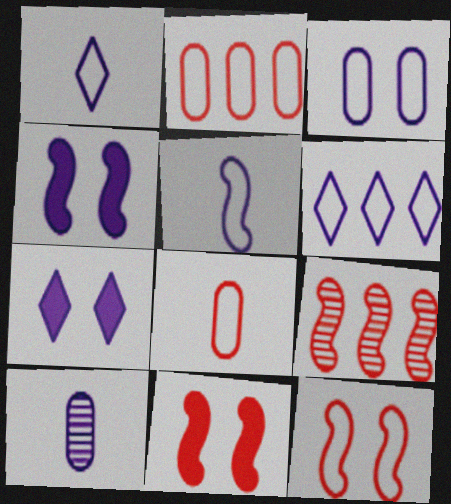[[3, 5, 6], 
[4, 6, 10]]